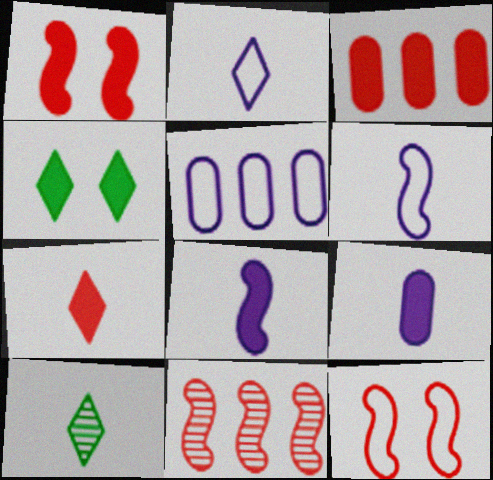[[1, 3, 7], 
[1, 5, 10], 
[2, 7, 10], 
[3, 4, 8]]